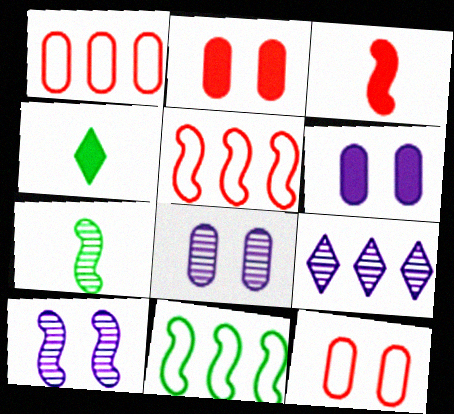[[1, 4, 10], 
[3, 10, 11], 
[4, 5, 8]]